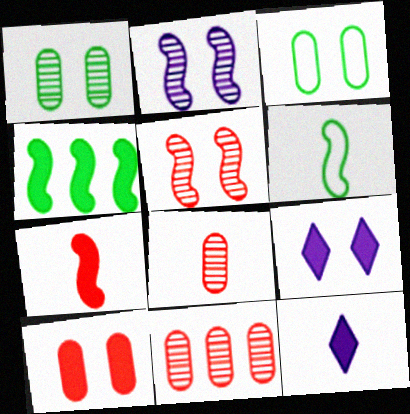[[3, 5, 9], 
[4, 10, 12], 
[6, 8, 12], 
[6, 9, 11]]